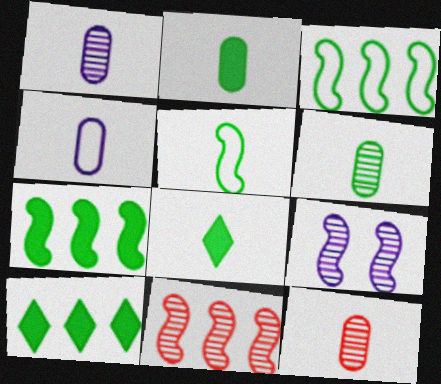[[1, 6, 12], 
[2, 4, 12], 
[5, 6, 8]]